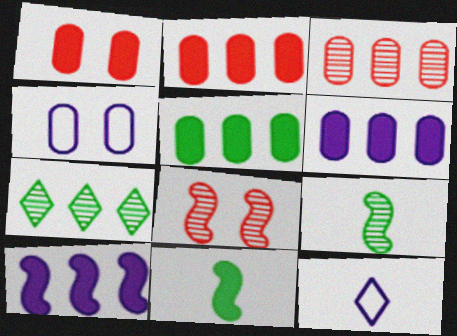[[2, 5, 6], 
[5, 8, 12]]